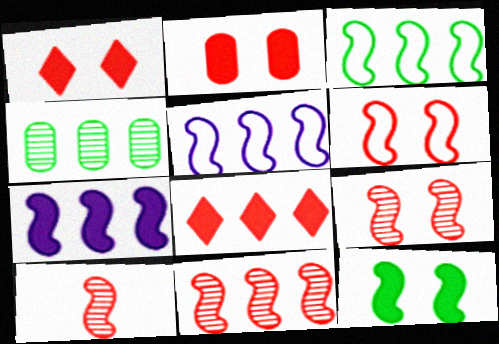[[3, 7, 11], 
[4, 5, 8], 
[5, 10, 12], 
[9, 10, 11]]